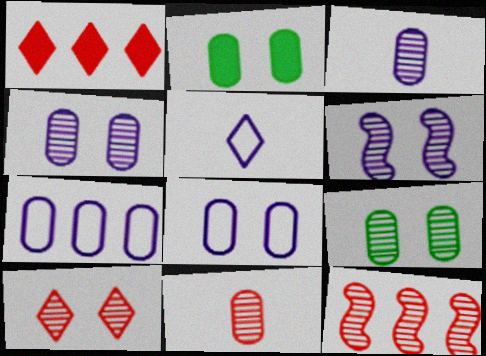[[2, 5, 12], 
[2, 7, 11], 
[6, 9, 10], 
[10, 11, 12]]